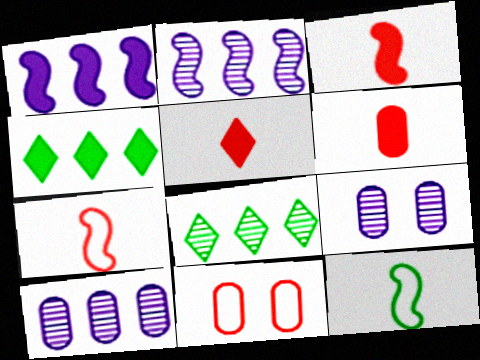[[3, 5, 6], 
[4, 7, 9]]